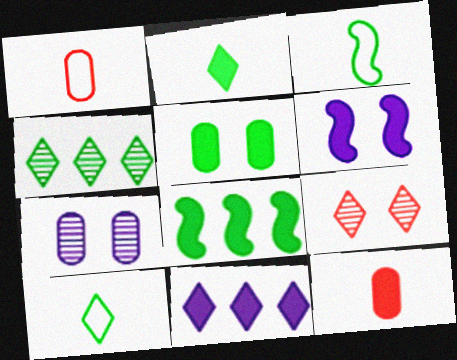[[1, 4, 6], 
[2, 5, 8], 
[3, 4, 5], 
[9, 10, 11]]